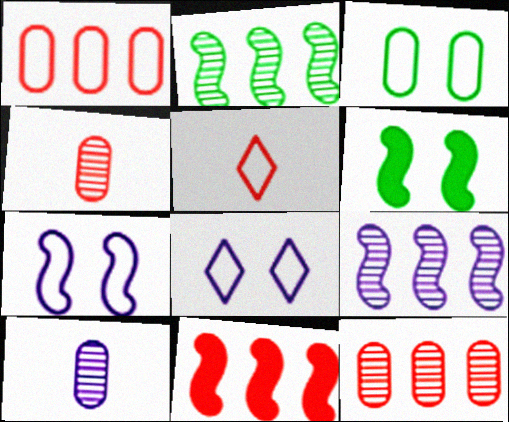[]